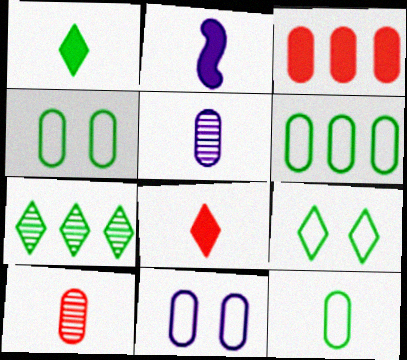[[1, 7, 9], 
[3, 4, 5], 
[4, 6, 12]]